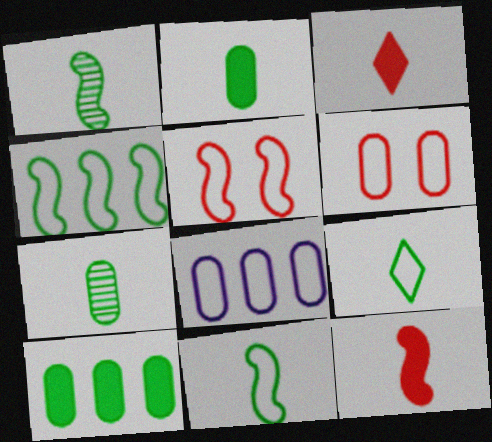[[1, 2, 9], 
[5, 8, 9]]